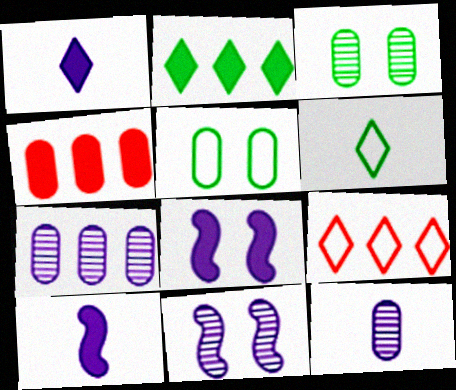[[3, 9, 10], 
[4, 5, 12], 
[4, 6, 11]]